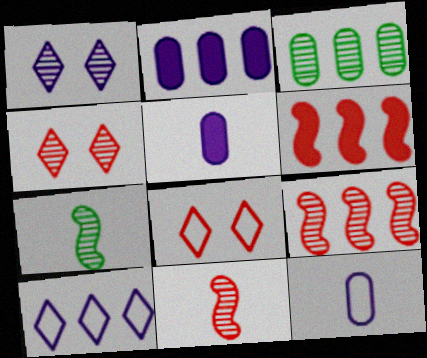[[1, 3, 11], 
[2, 7, 8], 
[3, 6, 10]]